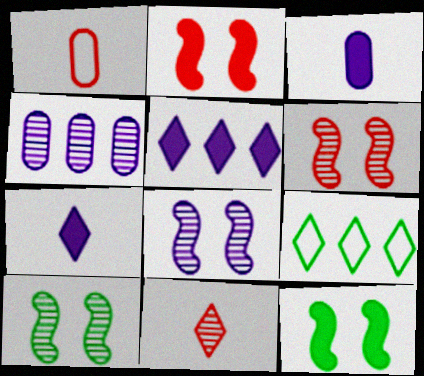[[1, 5, 10], 
[3, 6, 9], 
[4, 10, 11], 
[6, 8, 10]]